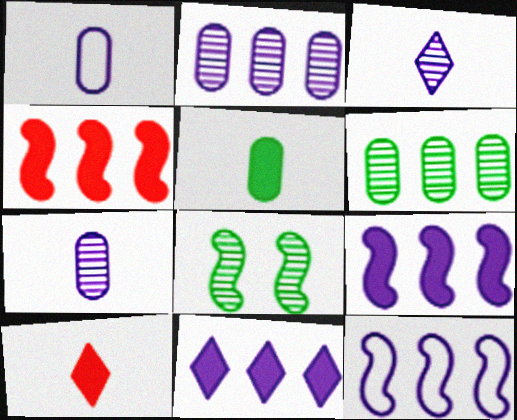[[2, 11, 12]]